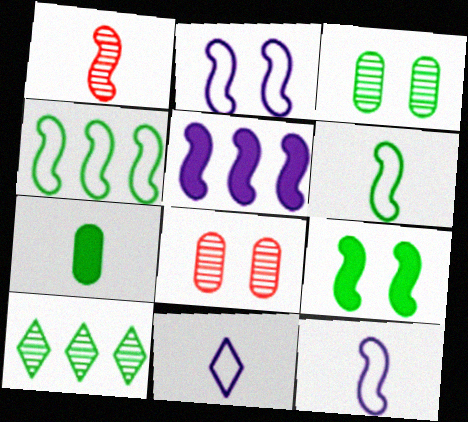[[1, 7, 11]]